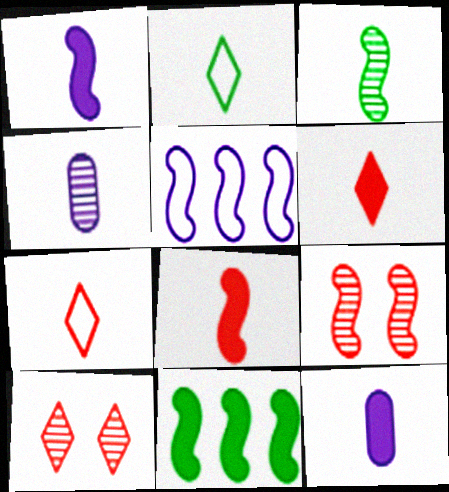[[2, 4, 8], 
[3, 7, 12]]